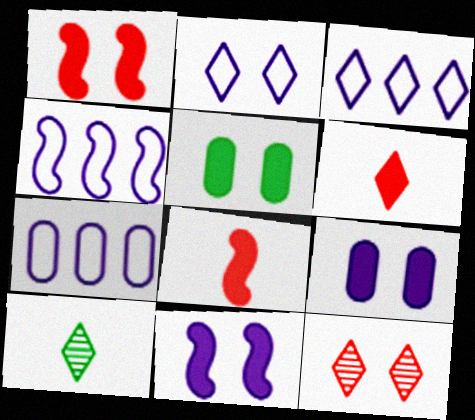[[1, 7, 10], 
[3, 4, 7]]